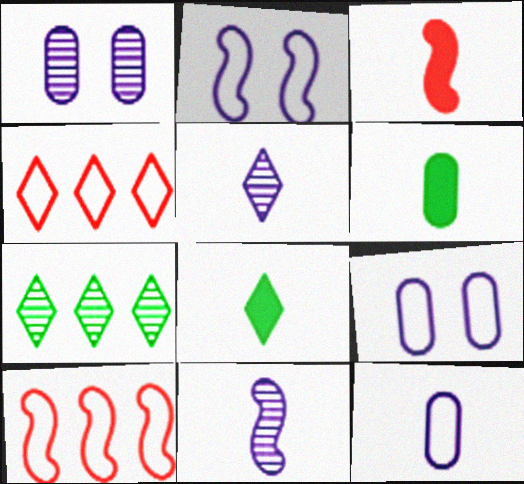[[1, 8, 10], 
[3, 7, 9]]